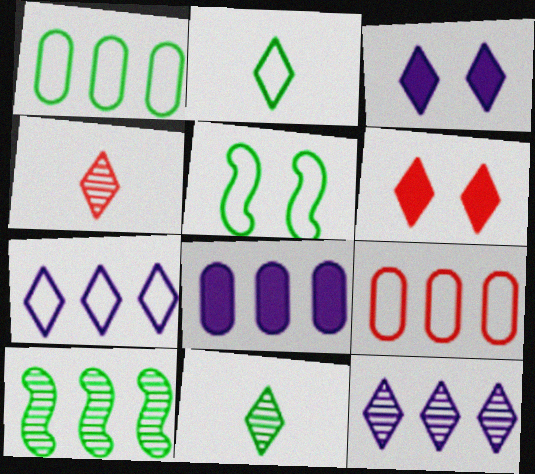[[1, 2, 5], 
[2, 6, 12], 
[4, 5, 8], 
[6, 7, 11]]